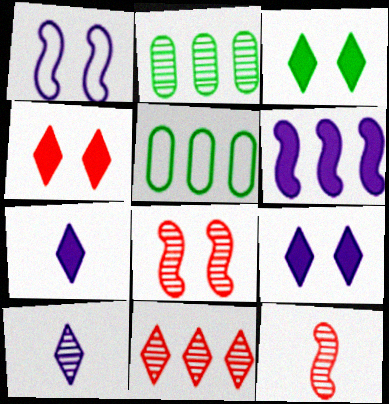[[2, 8, 10], 
[3, 4, 9], 
[5, 6, 11], 
[5, 7, 8], 
[5, 9, 12]]